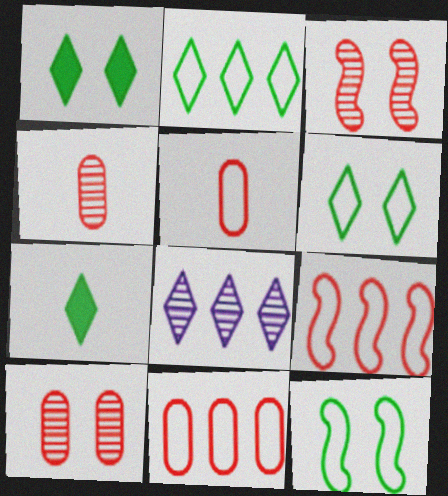[]